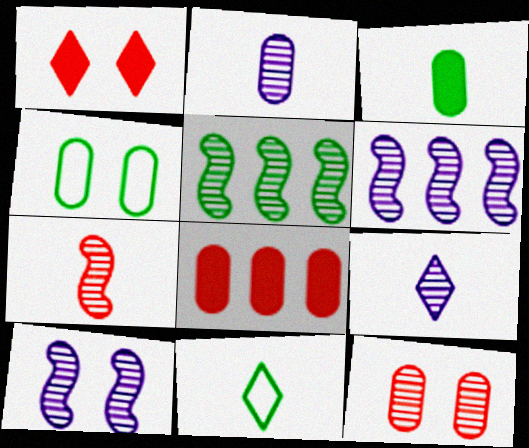[[1, 4, 10], 
[2, 4, 8], 
[5, 7, 10], 
[5, 9, 12], 
[8, 10, 11]]